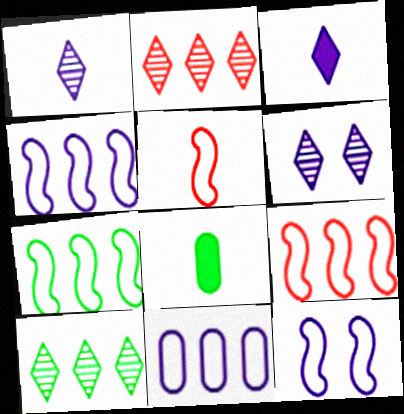[[1, 5, 8], 
[2, 8, 12], 
[4, 7, 9], 
[5, 7, 12], 
[6, 8, 9]]